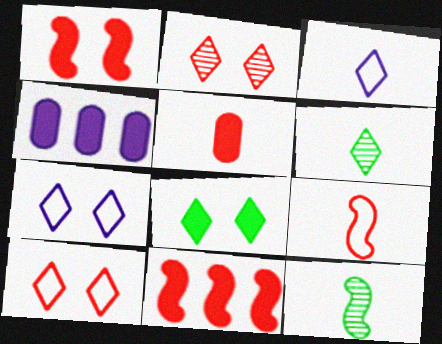[[2, 7, 8], 
[3, 5, 12], 
[4, 10, 12]]